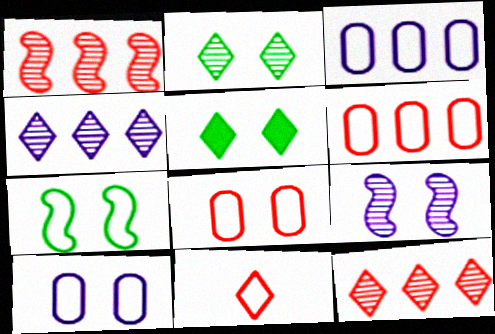[[3, 7, 11], 
[4, 5, 11], 
[5, 8, 9]]